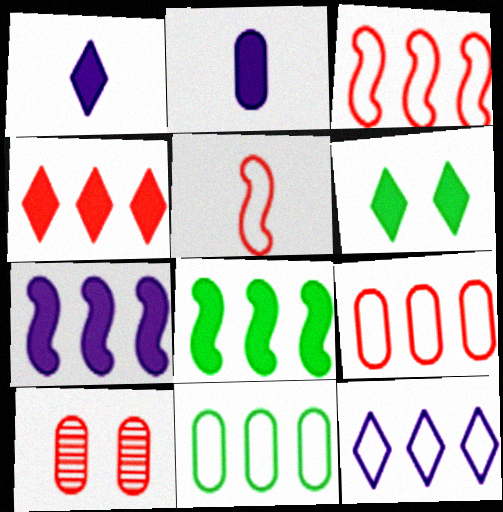[[1, 4, 6], 
[2, 10, 11], 
[3, 11, 12], 
[4, 5, 10]]